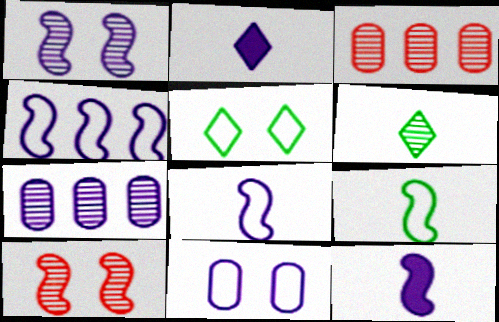[[1, 3, 6], 
[1, 4, 12], 
[3, 5, 12], 
[6, 7, 10]]